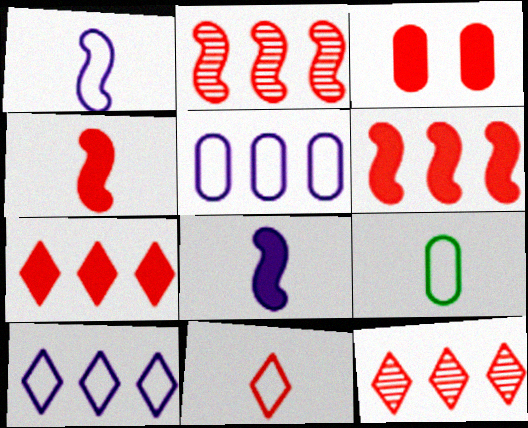[[1, 9, 11], 
[2, 3, 11], 
[3, 4, 7]]